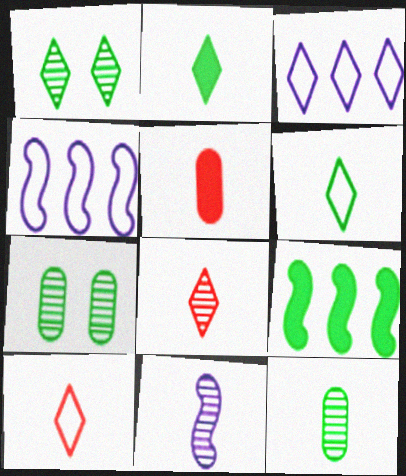[[1, 4, 5], 
[5, 6, 11], 
[6, 7, 9], 
[8, 11, 12]]